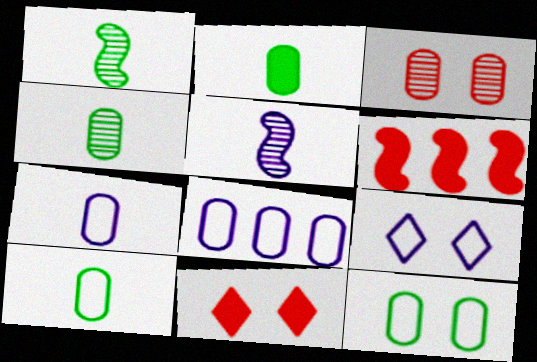[[1, 8, 11], 
[2, 3, 8], 
[2, 4, 10], 
[4, 6, 9]]